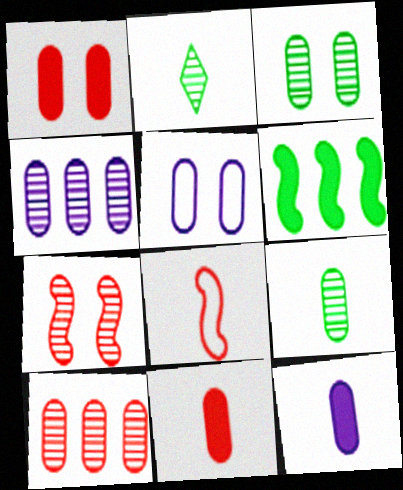[[1, 3, 5], 
[2, 4, 7], 
[2, 8, 12], 
[4, 5, 12]]